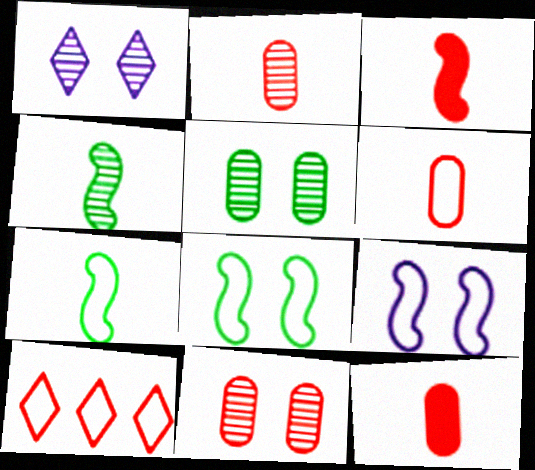[[2, 6, 12], 
[3, 10, 11]]